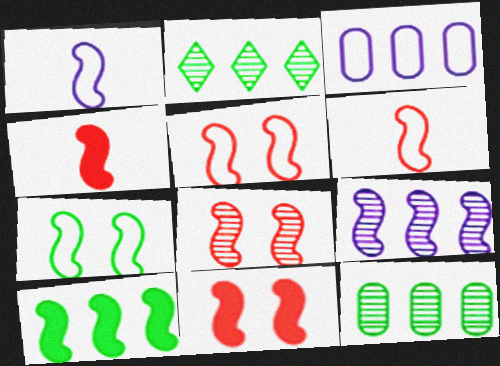[[1, 8, 10], 
[4, 7, 9], 
[5, 8, 11]]